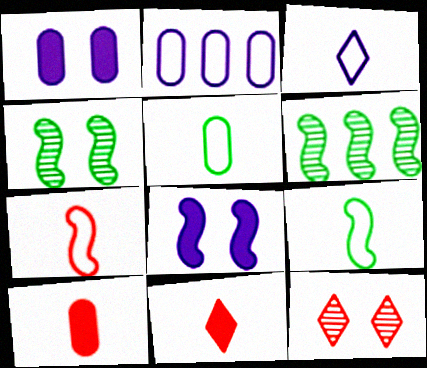[[2, 4, 11], 
[3, 5, 7], 
[6, 7, 8]]